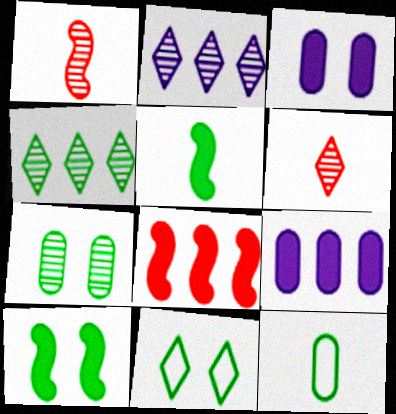[[1, 2, 7], 
[1, 9, 11], 
[4, 10, 12], 
[7, 10, 11]]